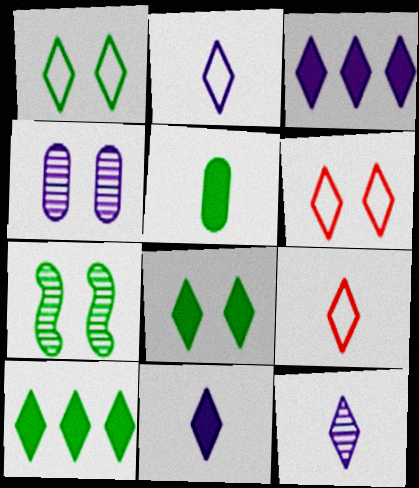[[2, 11, 12], 
[6, 10, 12]]